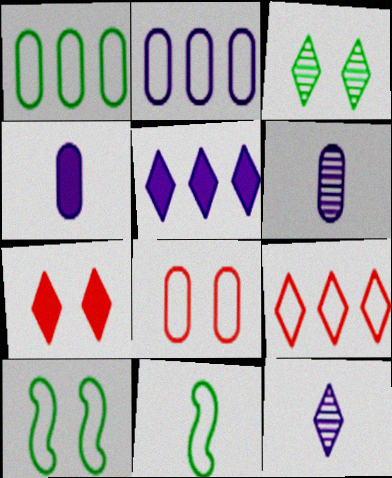[]